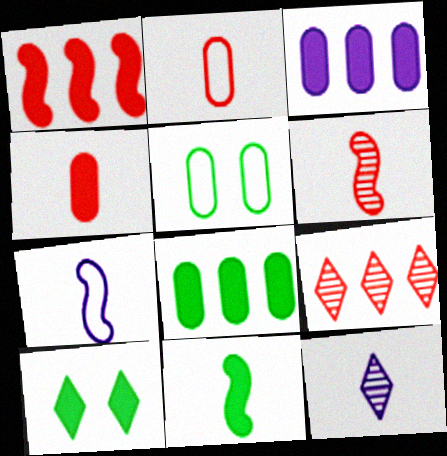[[1, 5, 12], 
[2, 11, 12], 
[6, 7, 11], 
[8, 10, 11]]